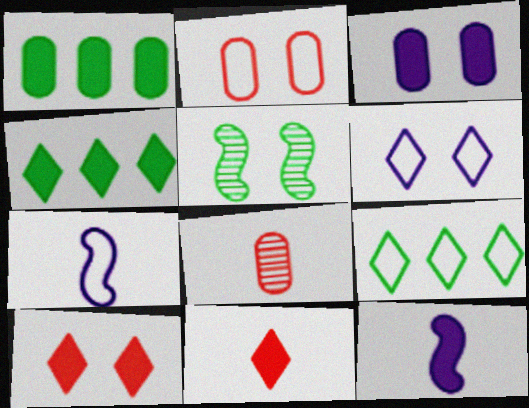[[1, 10, 12], 
[2, 7, 9]]